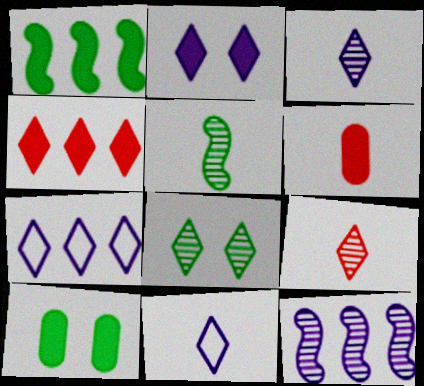[[1, 2, 6], 
[2, 3, 7], 
[4, 8, 11], 
[5, 6, 11]]